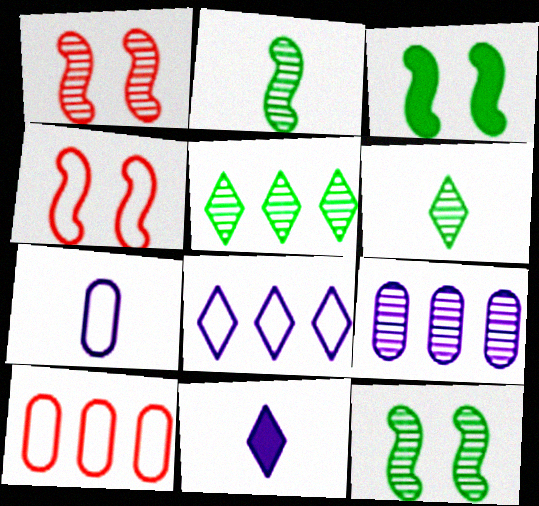[[1, 6, 9], 
[10, 11, 12]]